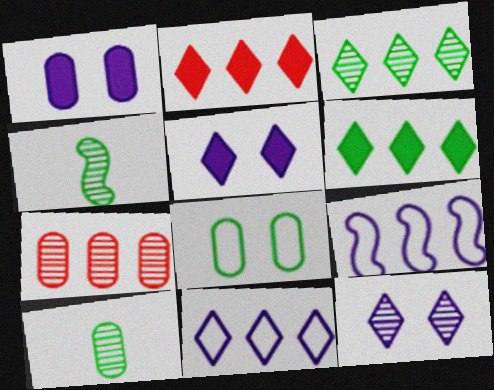[[2, 3, 11], 
[4, 6, 8], 
[4, 7, 12], 
[6, 7, 9]]